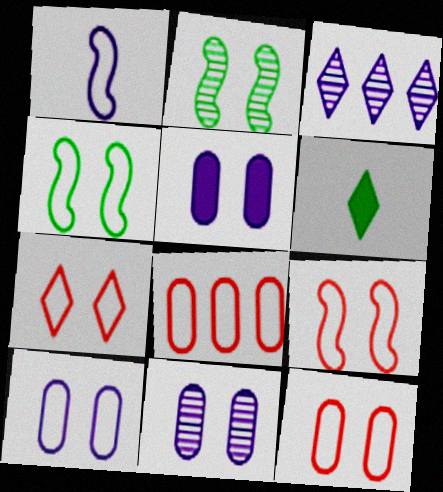[[1, 3, 5], 
[2, 5, 7], 
[3, 6, 7], 
[4, 7, 10], 
[5, 10, 11], 
[7, 9, 12]]